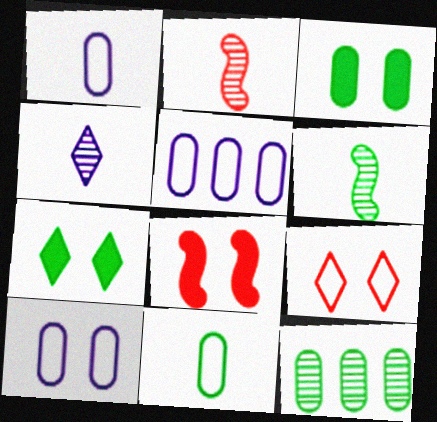[[1, 5, 10], 
[2, 5, 7], 
[3, 11, 12]]